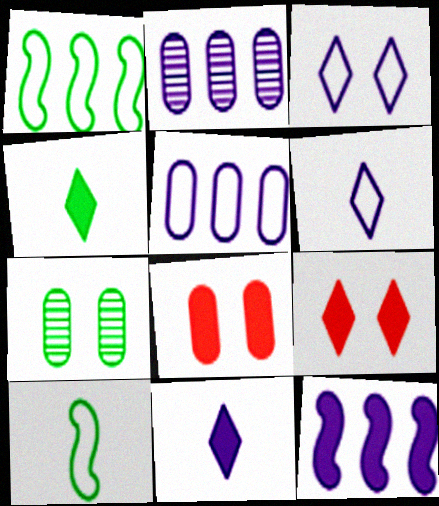[[1, 4, 7], 
[2, 9, 10], 
[4, 8, 12]]